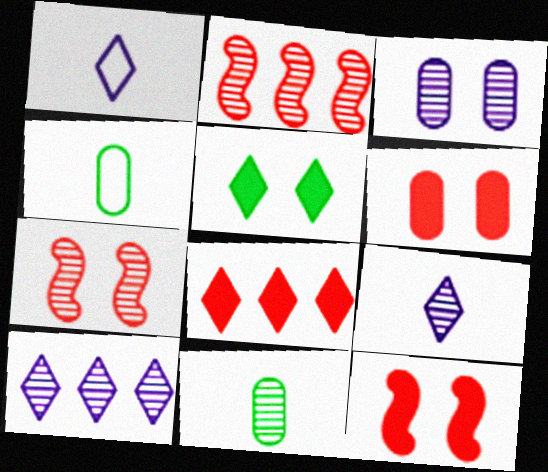[[4, 10, 12], 
[7, 10, 11]]